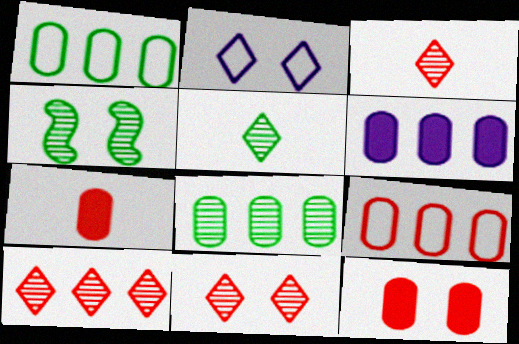[[2, 4, 12], 
[3, 10, 11], 
[4, 5, 8], 
[6, 8, 9]]